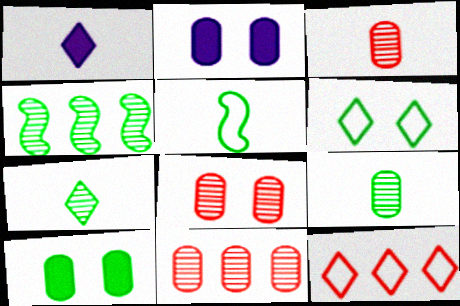[[1, 3, 5], 
[3, 8, 11]]